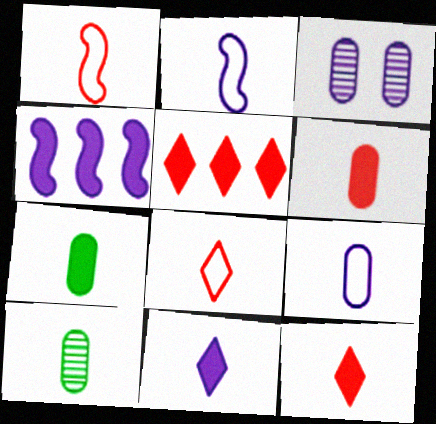[[1, 10, 11], 
[2, 10, 12], 
[6, 9, 10]]